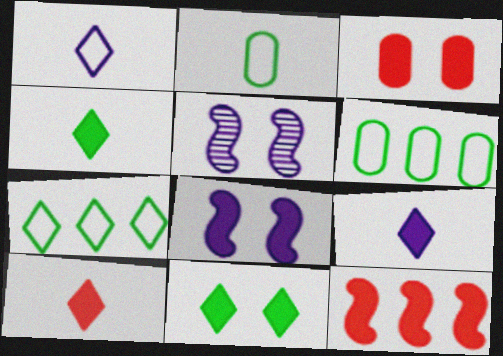[[3, 8, 11], 
[3, 10, 12], 
[4, 9, 10], 
[5, 6, 10]]